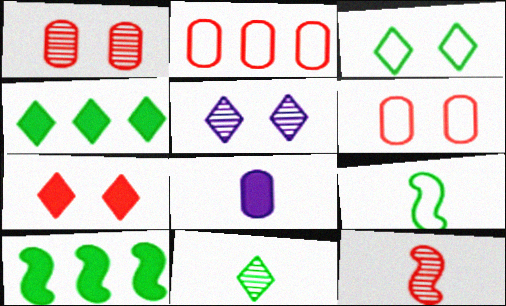[[2, 7, 12], 
[3, 4, 11], 
[3, 5, 7], 
[7, 8, 10]]